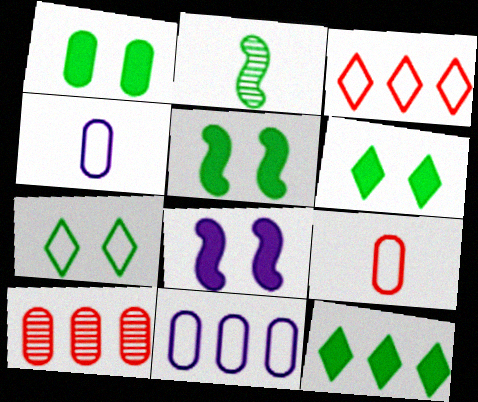[[1, 4, 10], 
[1, 5, 6]]